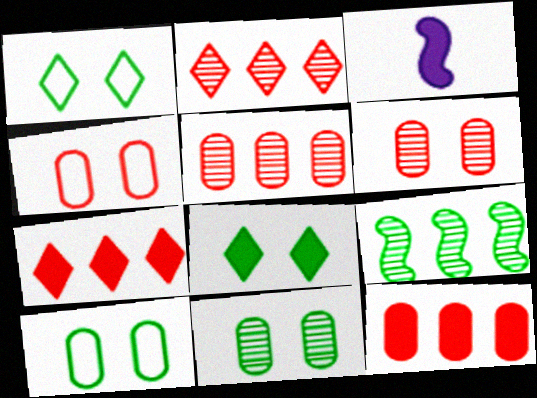[[1, 3, 5], 
[2, 3, 10], 
[3, 8, 12]]